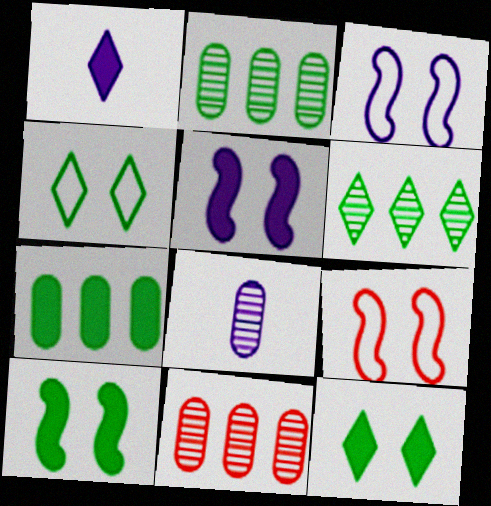[[1, 2, 9]]